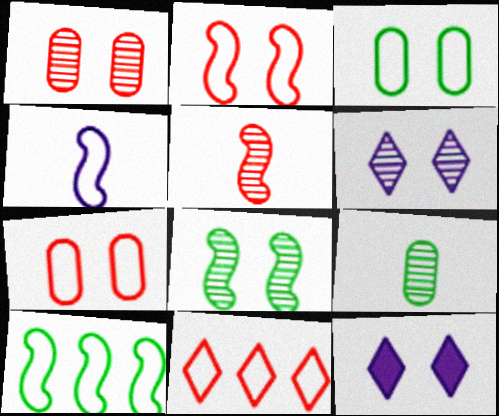[[1, 6, 8], 
[2, 4, 10], 
[3, 4, 11], 
[7, 8, 12]]